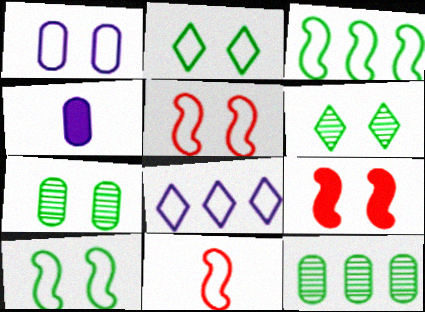[[1, 2, 5], 
[1, 6, 9]]